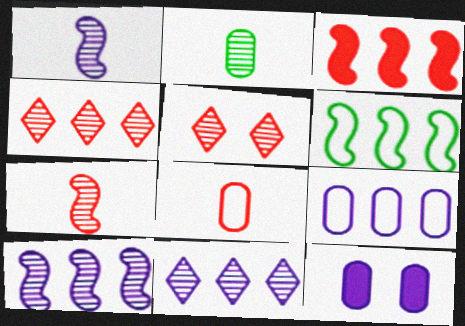[[2, 5, 10], 
[3, 5, 8], 
[3, 6, 10]]